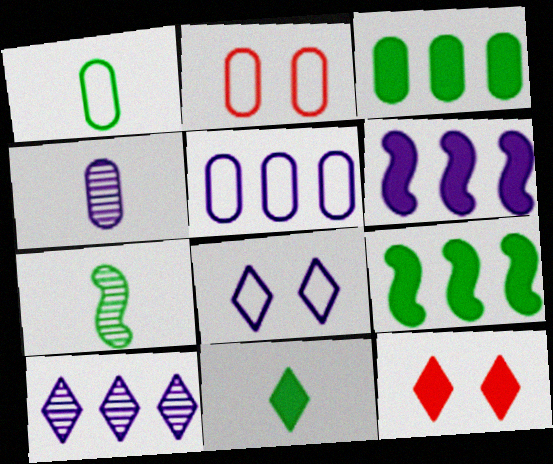[[1, 2, 5], 
[1, 7, 11], 
[2, 3, 4], 
[4, 6, 8], 
[5, 6, 10], 
[5, 7, 12]]